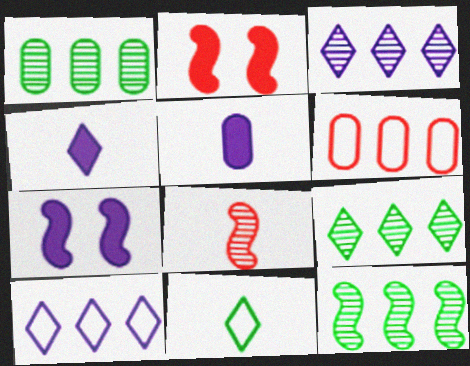[[1, 9, 12], 
[5, 8, 11]]